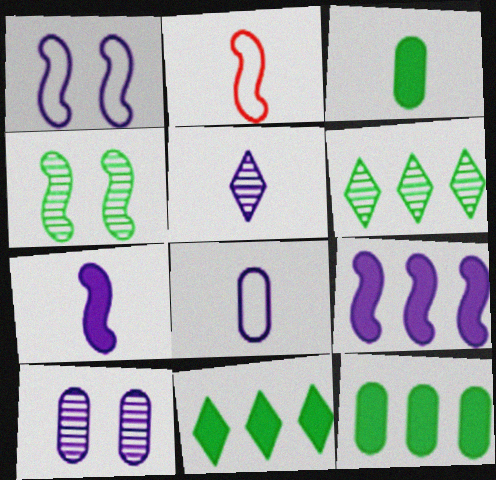[[2, 3, 5], 
[2, 4, 9], 
[2, 10, 11], 
[5, 7, 8]]